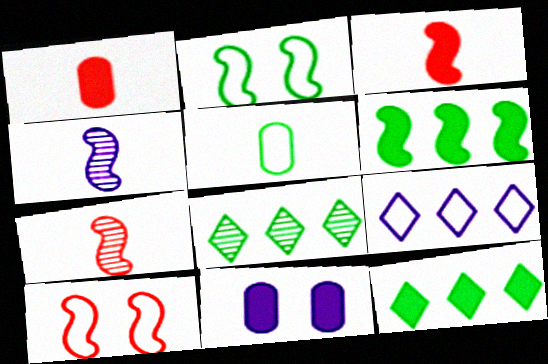[[3, 11, 12], 
[4, 6, 10], 
[4, 9, 11], 
[5, 9, 10]]